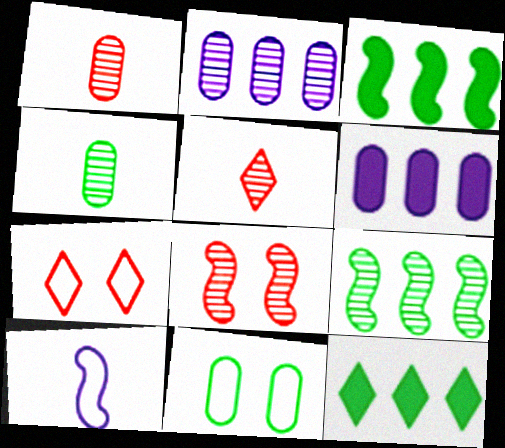[[1, 6, 11], 
[3, 8, 10]]